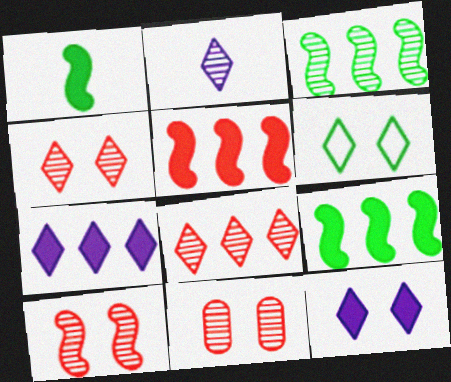[[2, 3, 11], 
[4, 6, 12], 
[4, 10, 11]]